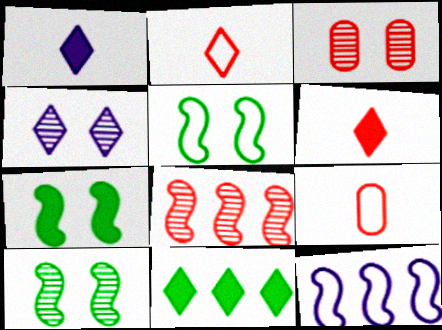[[2, 4, 11], 
[3, 4, 10], 
[5, 7, 10]]